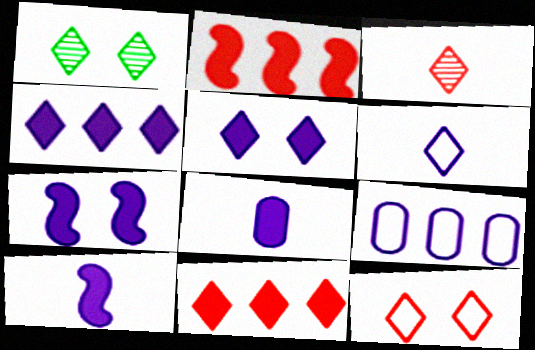[[1, 5, 12], 
[1, 6, 11], 
[3, 11, 12], 
[4, 7, 8]]